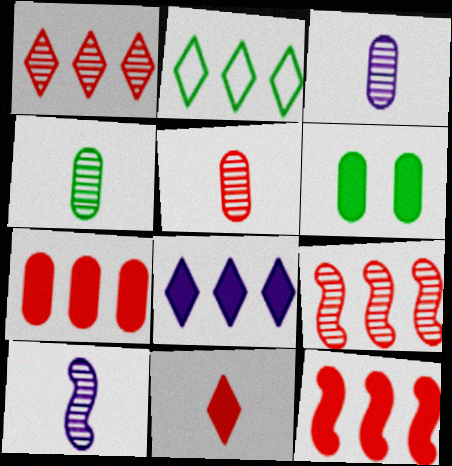[[1, 2, 8], 
[3, 4, 5]]